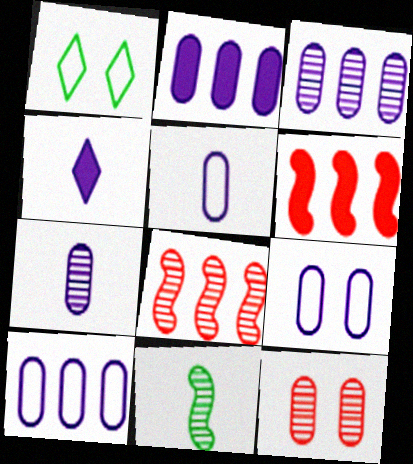[[1, 6, 7], 
[2, 3, 10], 
[2, 7, 9], 
[5, 9, 10]]